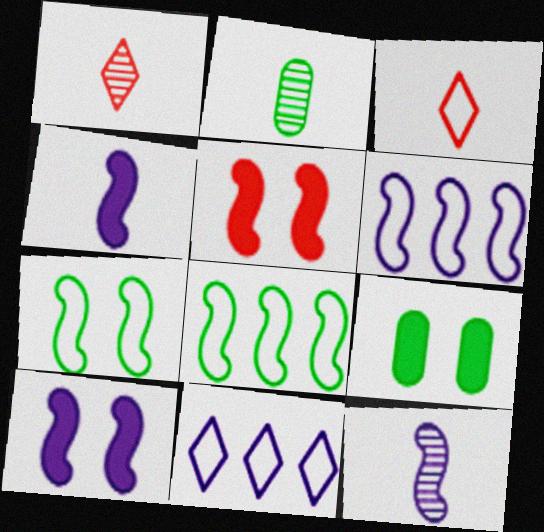[[1, 2, 12], 
[1, 6, 9], 
[2, 3, 4], 
[2, 5, 11], 
[5, 8, 12], 
[6, 10, 12]]